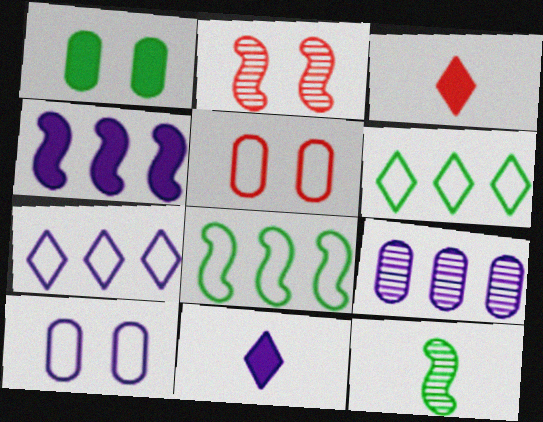[[1, 3, 4], 
[1, 6, 12], 
[4, 7, 9]]